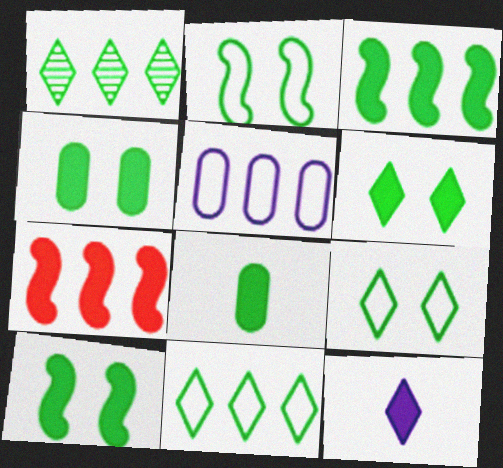[[1, 2, 8], 
[1, 5, 7], 
[3, 6, 8], 
[4, 6, 10], 
[4, 7, 12]]